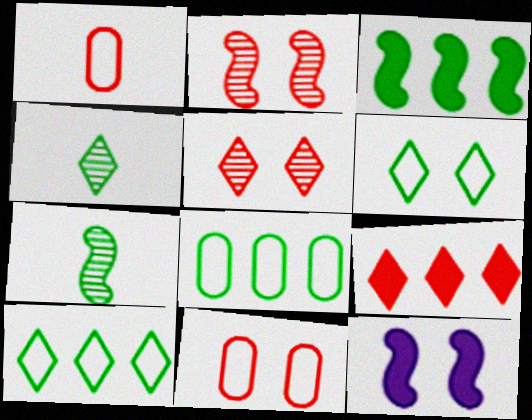[[1, 2, 9]]